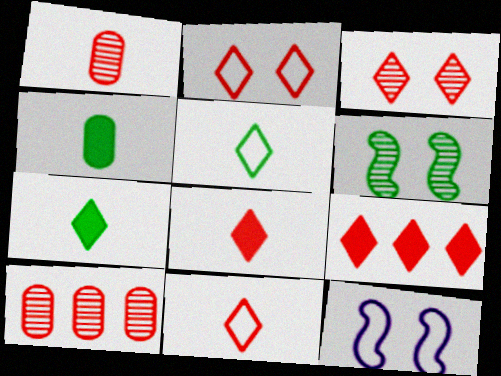[[3, 9, 11], 
[7, 10, 12]]